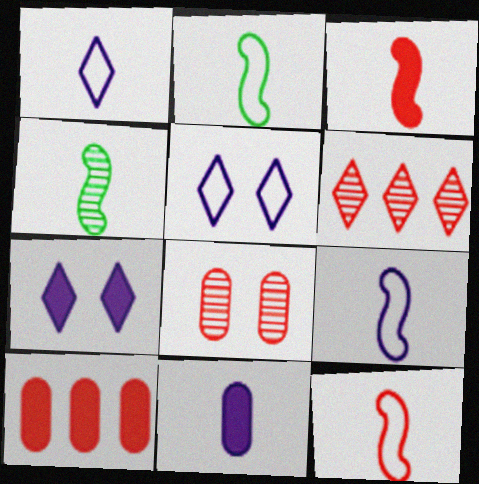[[2, 9, 12], 
[3, 4, 9], 
[4, 5, 10]]